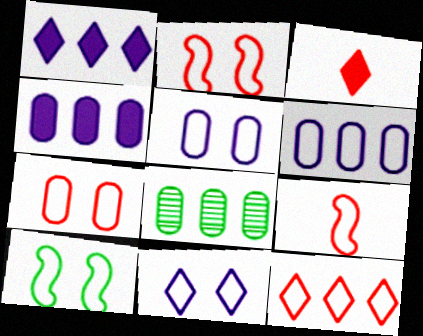[[7, 9, 12], 
[7, 10, 11]]